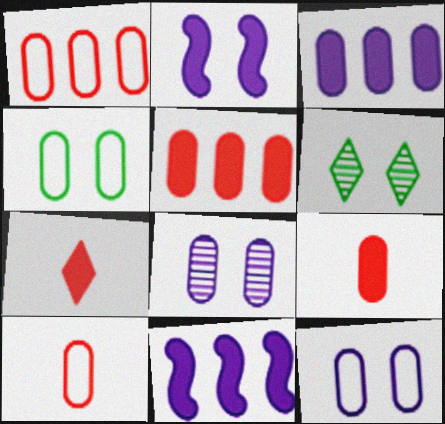[[6, 10, 11]]